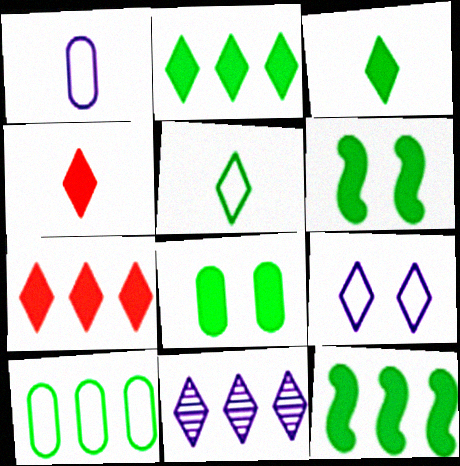[[3, 8, 12]]